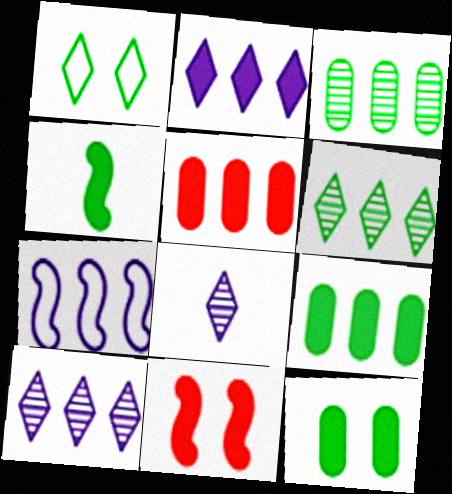[[1, 3, 4], 
[5, 6, 7]]